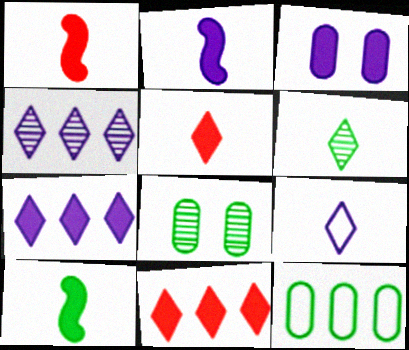[[1, 2, 10], 
[2, 3, 7], 
[3, 10, 11], 
[5, 6, 9]]